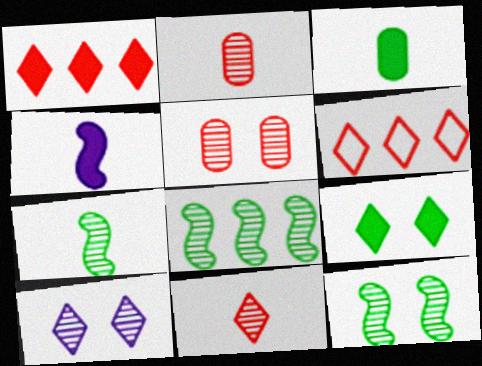[[2, 8, 10], 
[5, 10, 12], 
[7, 8, 12]]